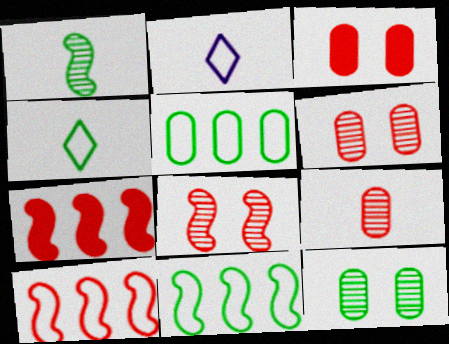[[2, 7, 12]]